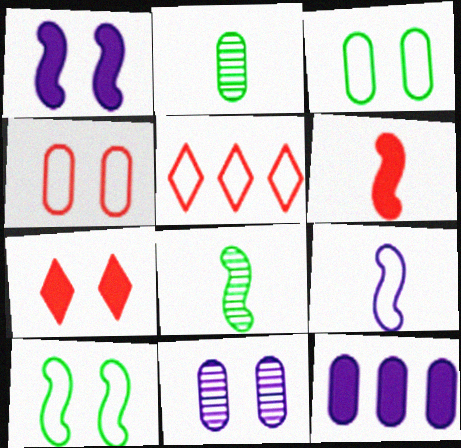[[1, 2, 5], 
[2, 4, 12], 
[3, 5, 9], 
[6, 8, 9], 
[7, 10, 11]]